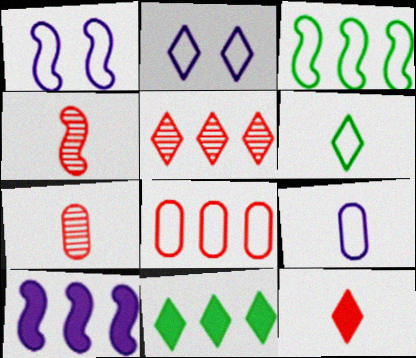[[1, 6, 8], 
[1, 7, 11]]